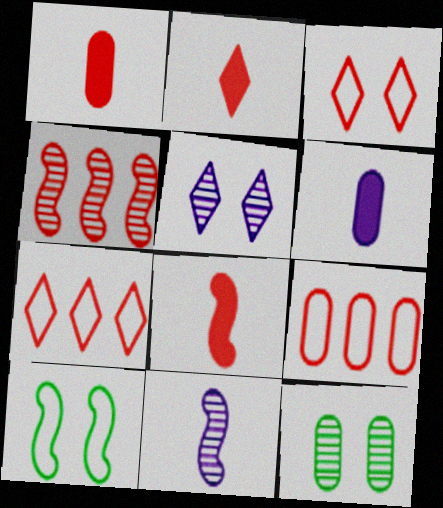[[1, 2, 8], 
[1, 3, 4], 
[6, 9, 12]]